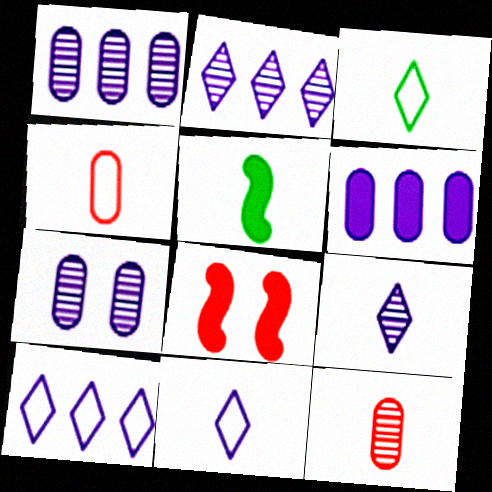[[1, 3, 8], 
[4, 5, 9], 
[5, 11, 12]]